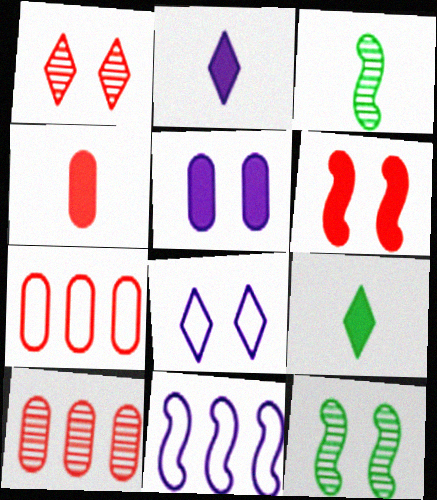[[2, 7, 12], 
[3, 6, 11]]